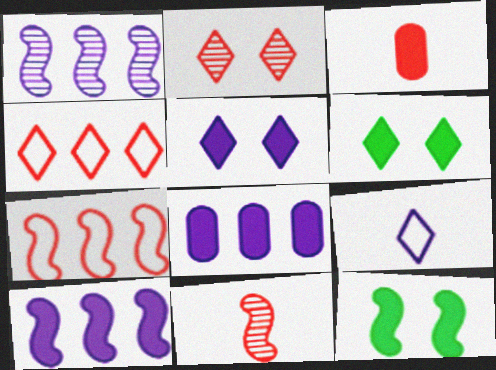[[2, 3, 7], 
[3, 6, 10]]